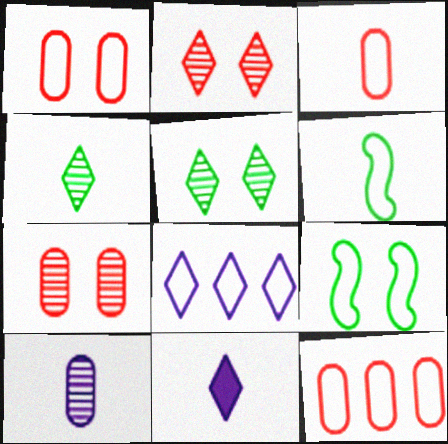[[1, 3, 12], 
[1, 6, 8], 
[3, 8, 9]]